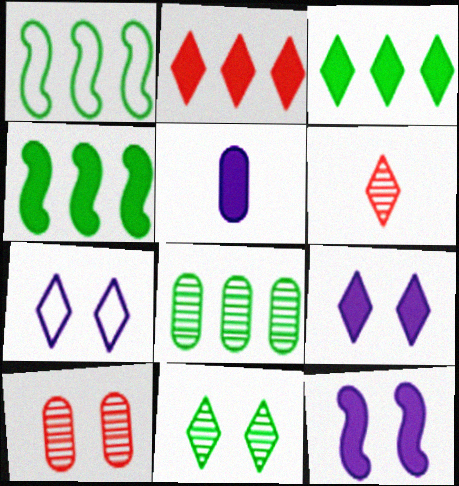[[1, 3, 8], 
[3, 6, 7]]